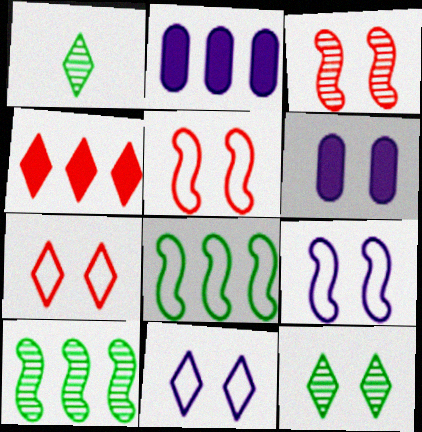[[1, 2, 5], 
[1, 4, 11], 
[5, 6, 12]]